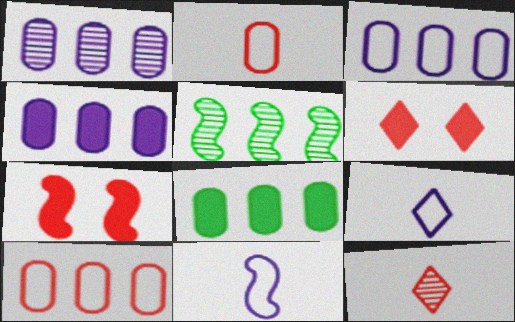[[1, 3, 4], 
[1, 8, 10], 
[5, 7, 11], 
[7, 10, 12]]